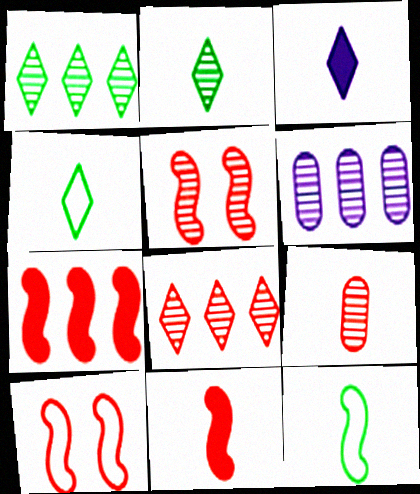[[2, 5, 6], 
[3, 9, 12], 
[5, 8, 9]]